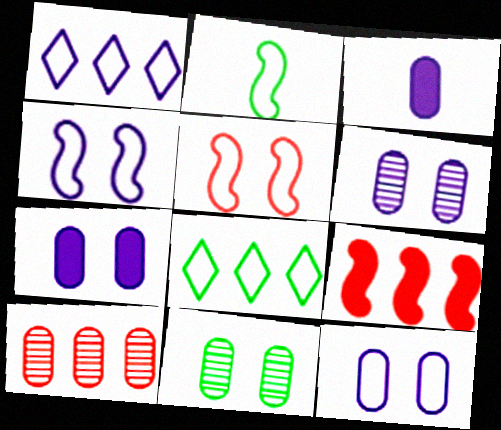[[6, 7, 12]]